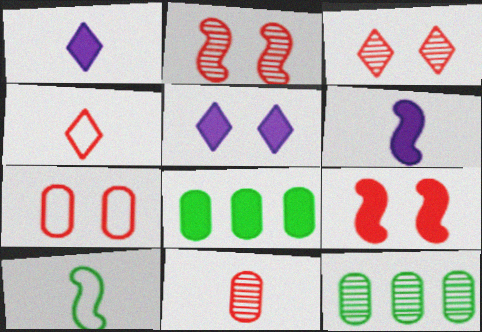[[1, 8, 9], 
[1, 10, 11], 
[3, 7, 9]]